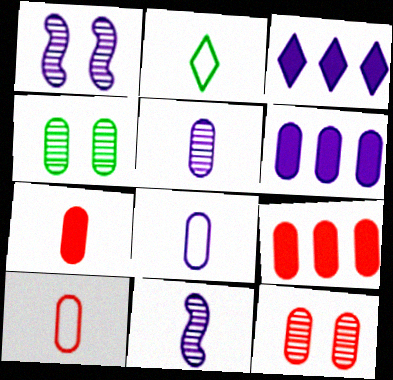[[1, 2, 9], 
[1, 3, 8], 
[2, 7, 11], 
[4, 6, 10], 
[4, 8, 9], 
[9, 10, 12]]